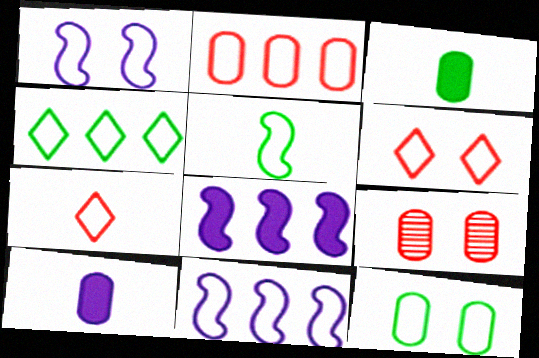[[1, 6, 12], 
[2, 4, 11], 
[4, 5, 12], 
[7, 11, 12]]